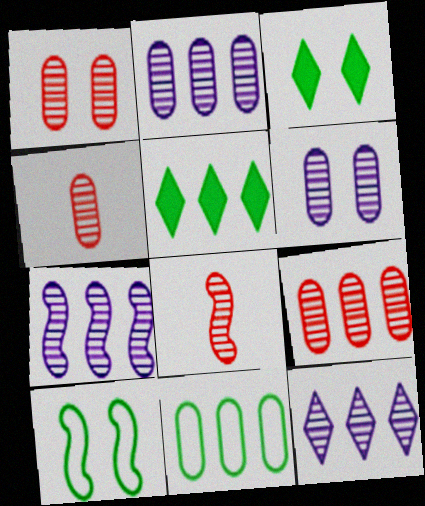[[1, 4, 9], 
[2, 7, 12]]